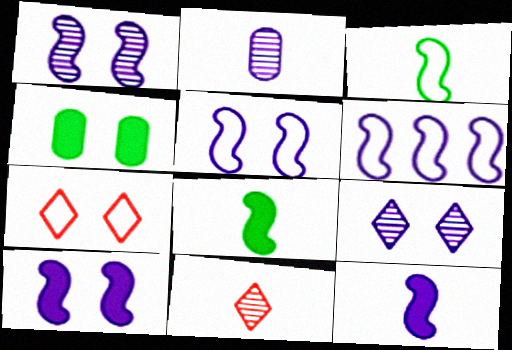[[1, 4, 7], 
[1, 5, 10], 
[1, 6, 12], 
[4, 6, 11]]